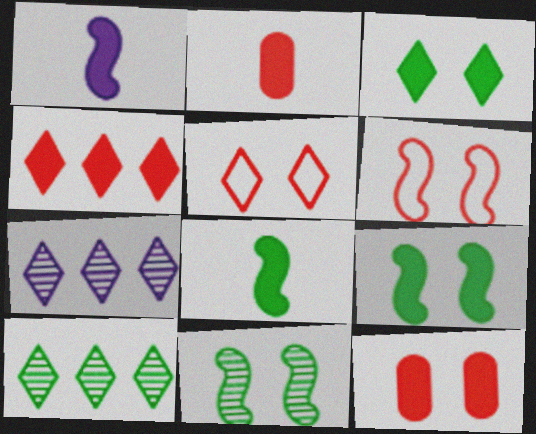[]